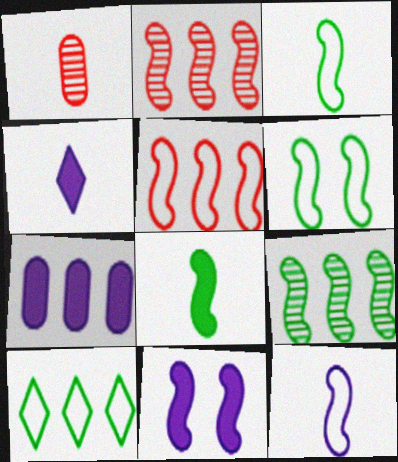[[1, 3, 4], 
[1, 10, 11], 
[2, 3, 11], 
[2, 7, 10], 
[4, 7, 11], 
[5, 6, 12], 
[6, 8, 9]]